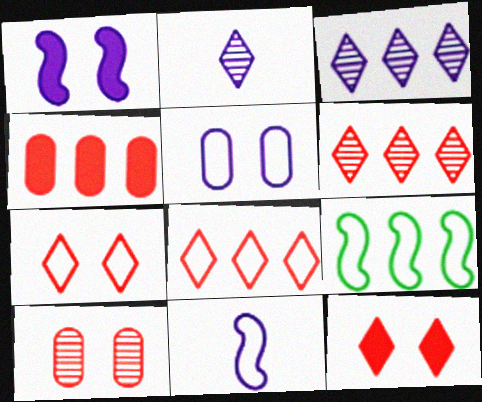[[3, 4, 9]]